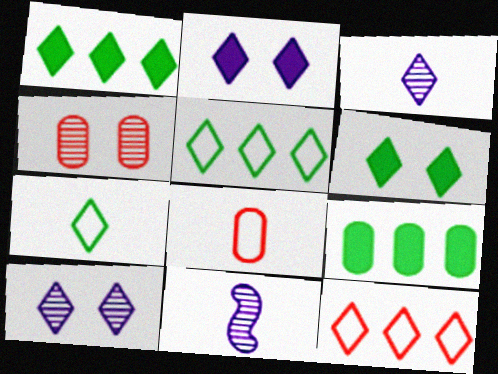[[3, 6, 12]]